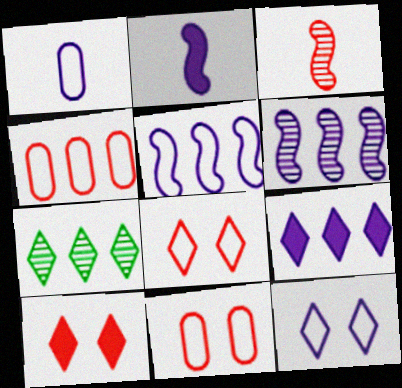[[1, 5, 12], 
[2, 7, 11], 
[3, 4, 10]]